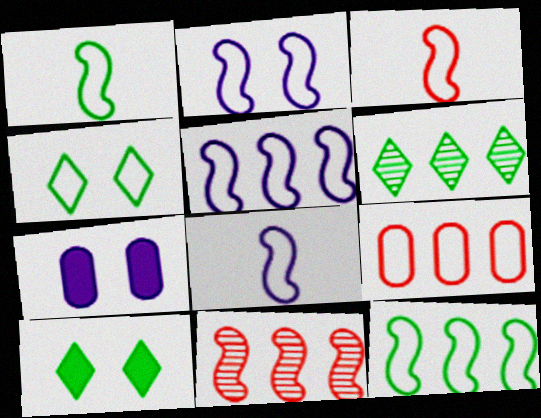[[1, 3, 8], 
[2, 3, 12], 
[2, 5, 8], 
[3, 6, 7], 
[4, 8, 9]]